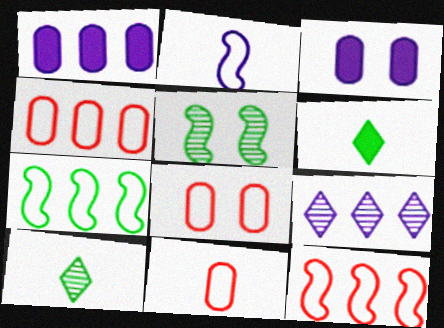[[2, 3, 9], 
[3, 10, 12], 
[4, 8, 11]]